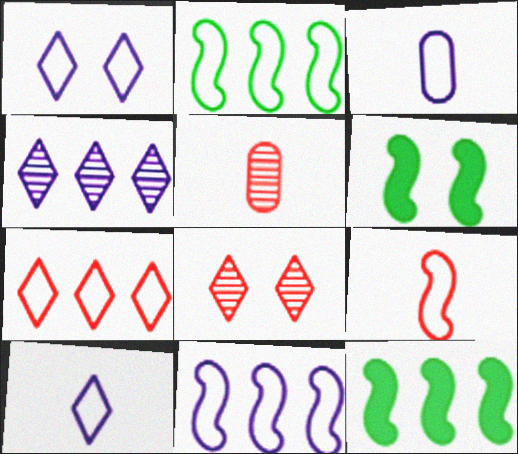[[1, 3, 11], 
[1, 5, 12], 
[3, 8, 12]]